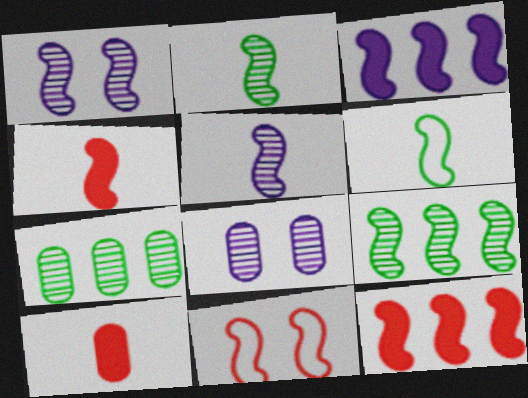[[1, 6, 12], 
[2, 3, 11], 
[4, 5, 6]]